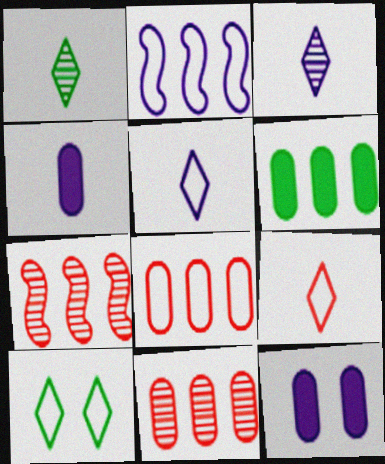[[2, 3, 12], 
[4, 7, 10]]